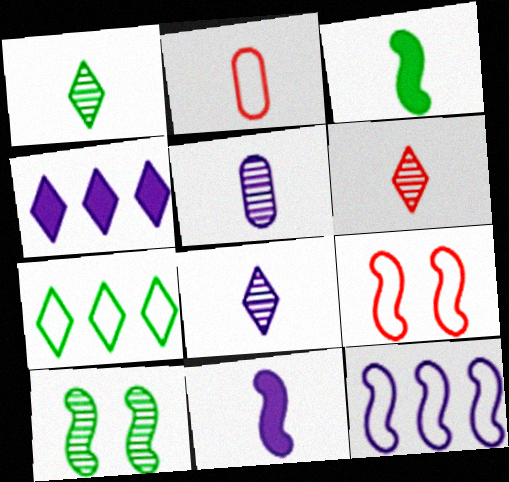[[1, 2, 11], 
[1, 6, 8], 
[2, 3, 8], 
[2, 4, 10]]